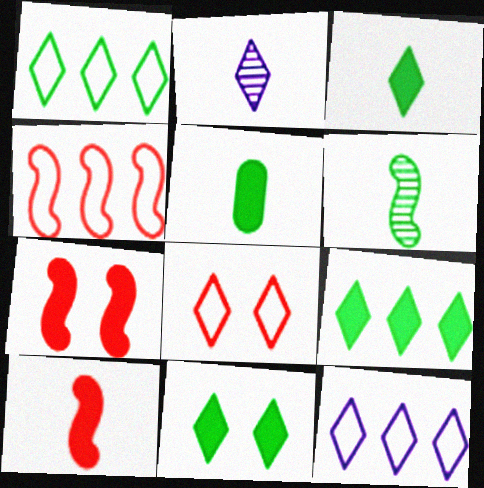[[2, 8, 9], 
[3, 9, 11]]